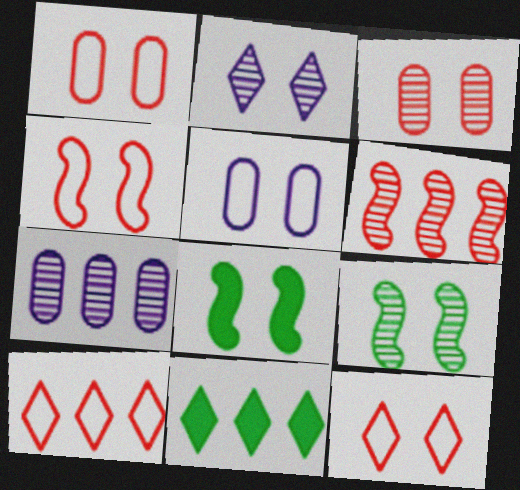[[1, 2, 8], 
[1, 4, 12], 
[2, 3, 9]]